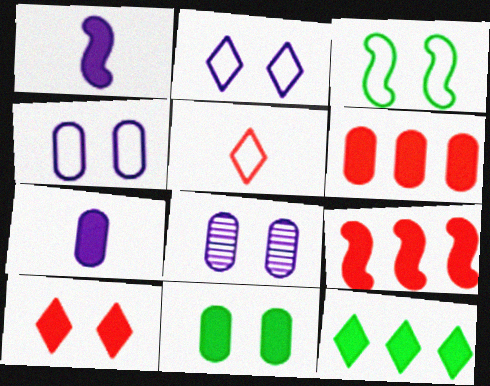[[3, 8, 10], 
[6, 7, 11]]